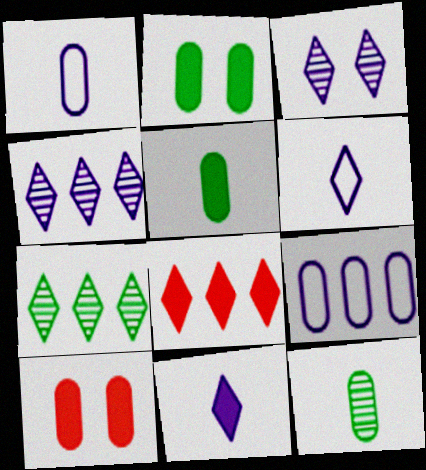[[9, 10, 12]]